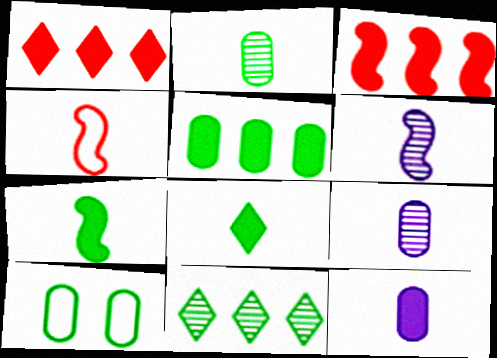[[1, 6, 10], 
[2, 5, 10], 
[4, 6, 7], 
[4, 8, 9], 
[7, 10, 11]]